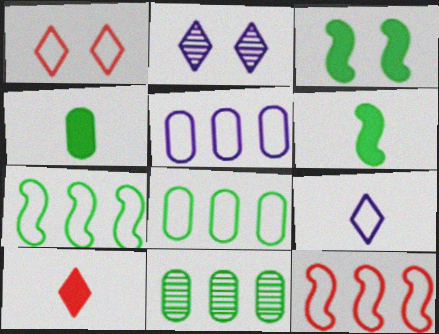[[2, 4, 12]]